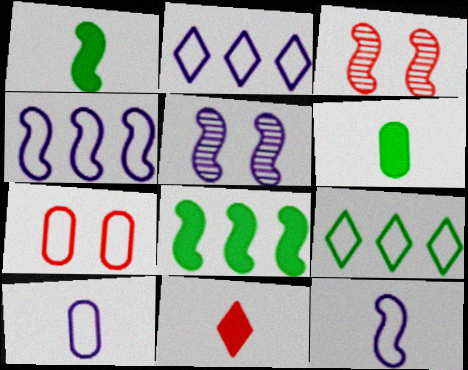[[1, 3, 4], 
[2, 3, 6], 
[3, 8, 12], 
[7, 9, 12]]